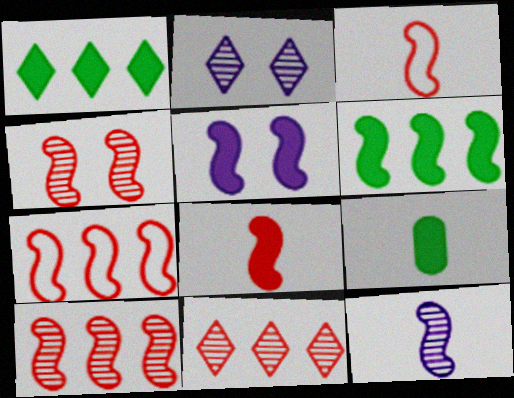[[2, 7, 9], 
[4, 7, 8], 
[5, 6, 8]]